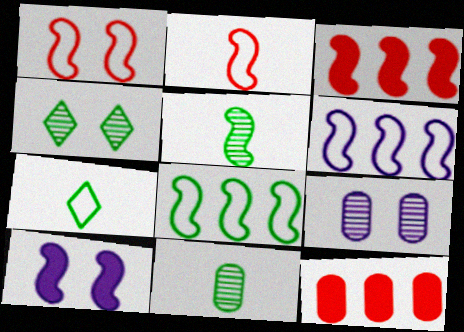[[3, 7, 9]]